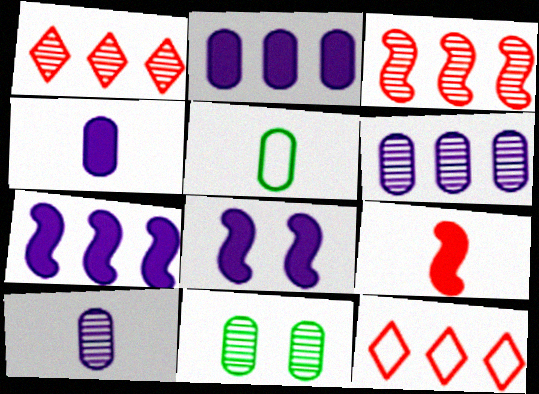[[1, 5, 8]]